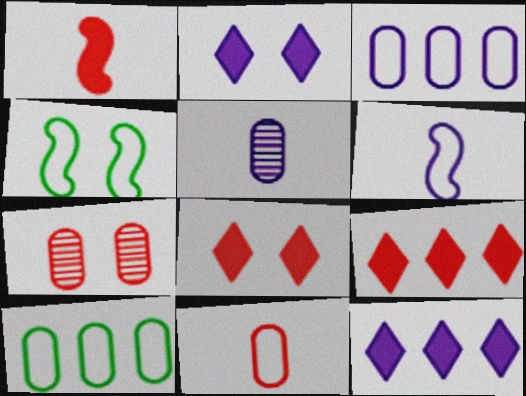[[2, 4, 7], 
[4, 5, 9]]